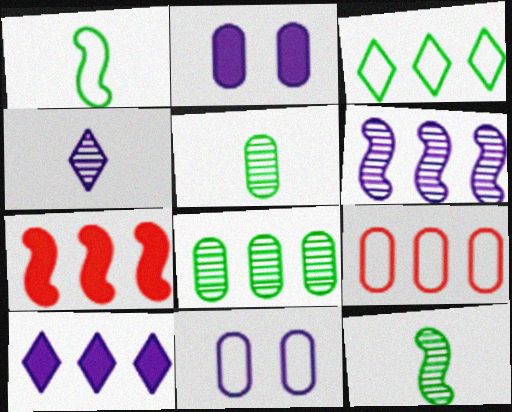[[2, 5, 9]]